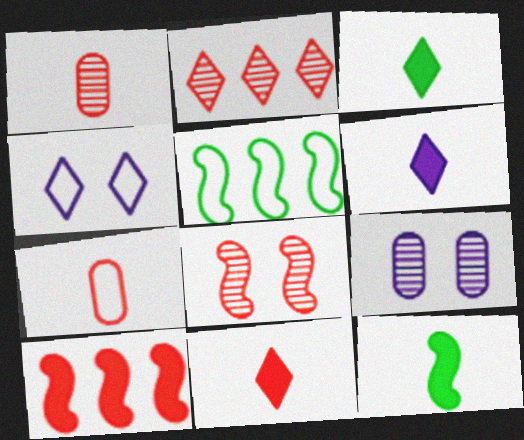[[1, 2, 8], 
[2, 3, 4], 
[3, 6, 11], 
[4, 5, 7], 
[5, 9, 11]]